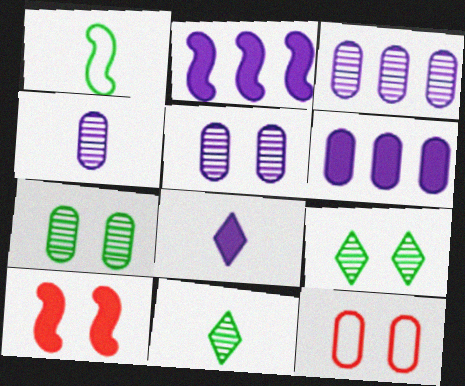[[2, 11, 12], 
[3, 4, 5]]